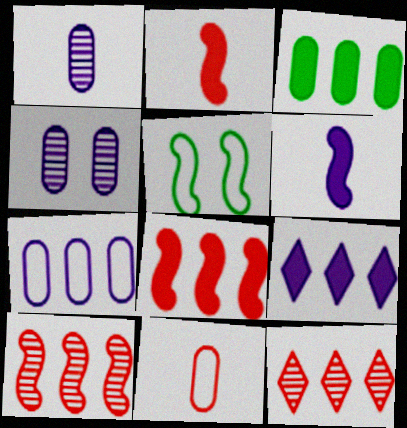[[3, 4, 11], 
[3, 8, 9], 
[5, 6, 10]]